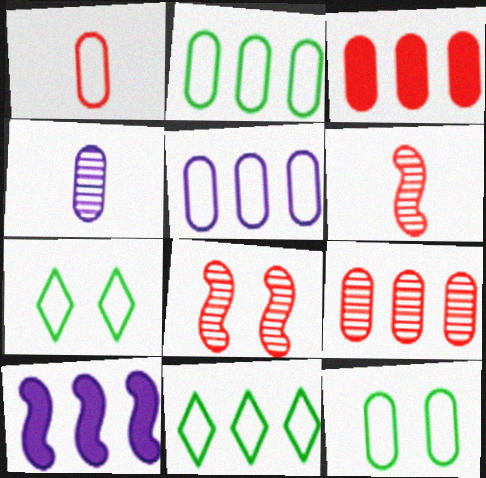[[1, 5, 12], 
[3, 4, 12], 
[9, 10, 11]]